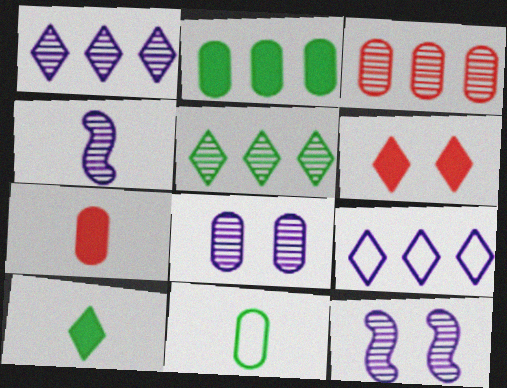[[1, 4, 8]]